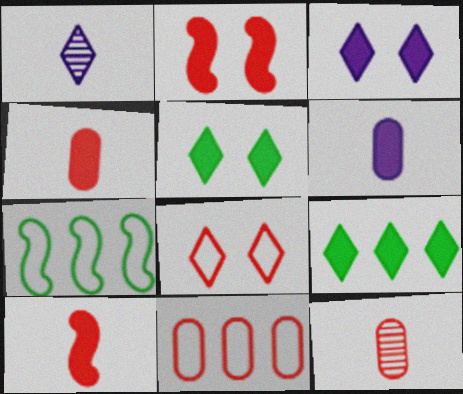[[1, 8, 9], 
[2, 6, 9], 
[3, 7, 12]]